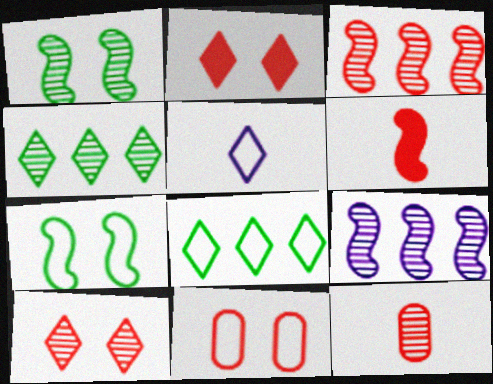[[2, 4, 5], 
[3, 10, 12], 
[6, 7, 9]]